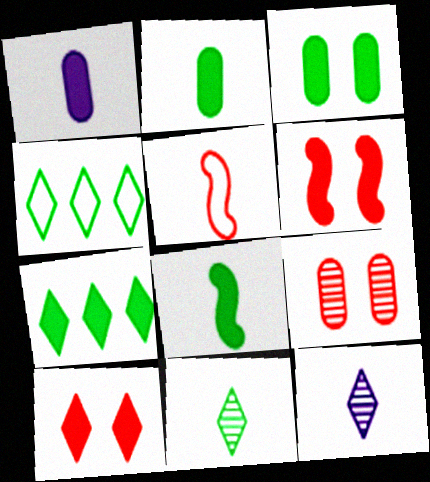[[1, 5, 11], 
[1, 6, 7], 
[2, 5, 12], 
[3, 7, 8], 
[4, 10, 12]]